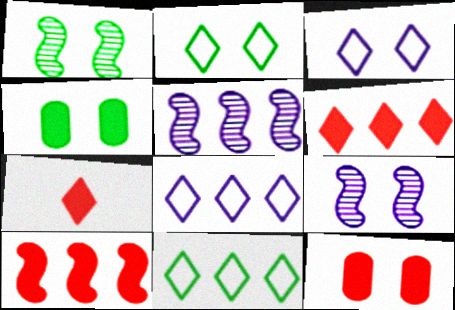[[1, 2, 4], 
[1, 3, 12], 
[2, 9, 12], 
[7, 10, 12]]